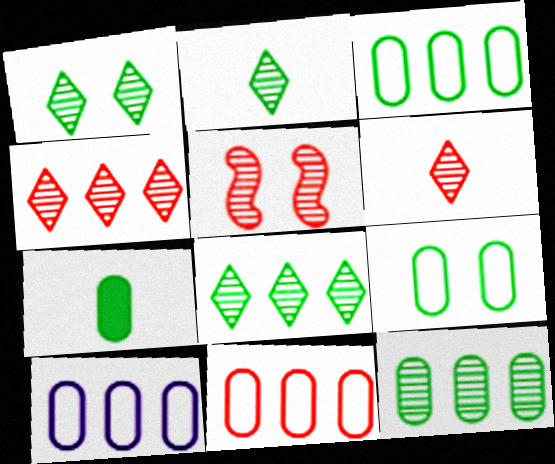[[1, 2, 8], 
[3, 10, 11], 
[7, 9, 12]]